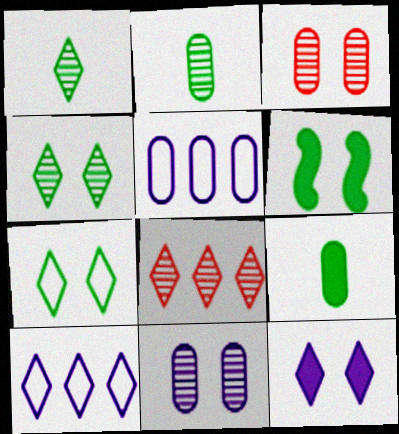[[3, 5, 9]]